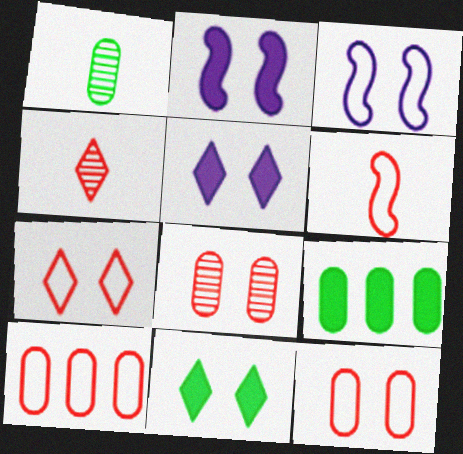[[3, 4, 9], 
[3, 8, 11], 
[6, 7, 10]]